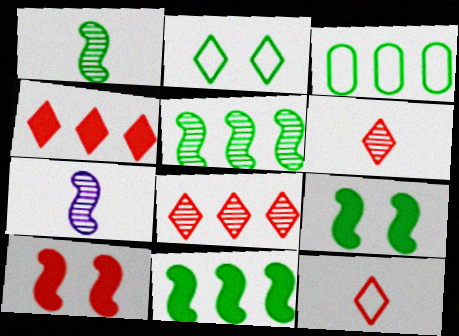[]